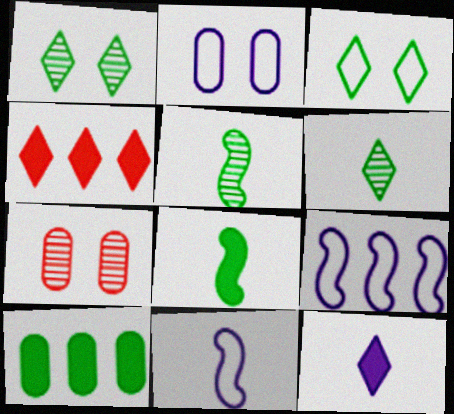[[2, 4, 5], 
[3, 5, 10]]